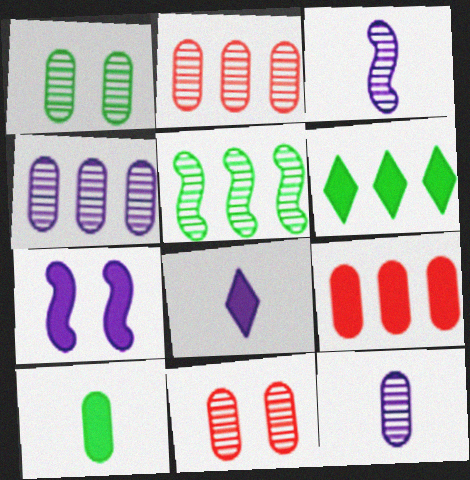[[1, 2, 12]]